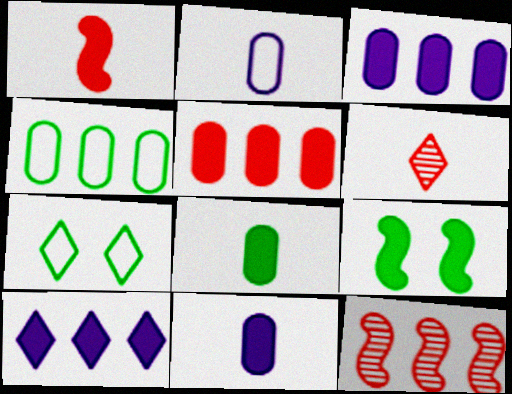[[4, 10, 12], 
[6, 7, 10], 
[7, 11, 12]]